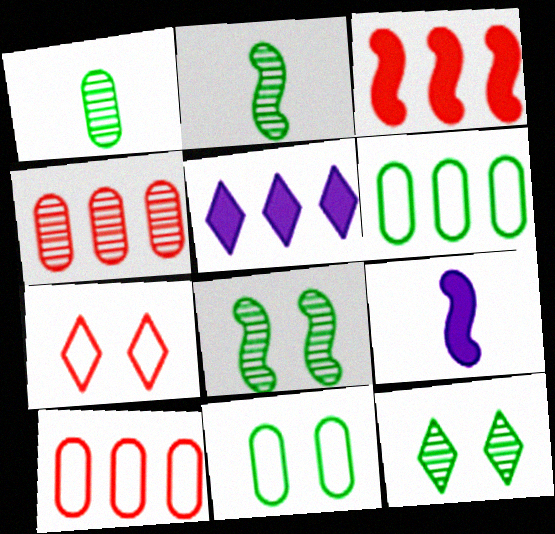[[9, 10, 12]]